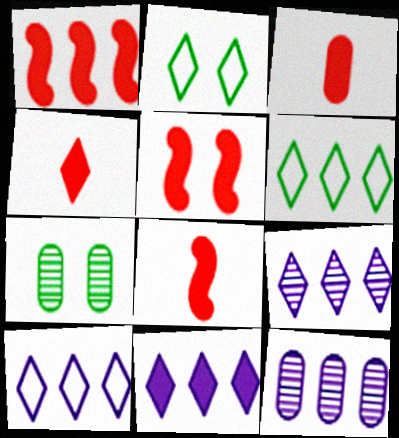[[1, 5, 8], 
[1, 6, 12], 
[2, 4, 9], 
[2, 8, 12], 
[3, 4, 8], 
[7, 8, 10], 
[9, 10, 11]]